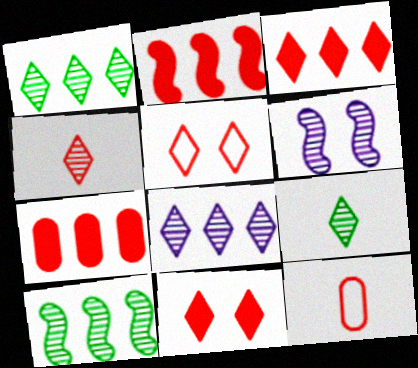[[2, 3, 7], 
[3, 4, 5]]